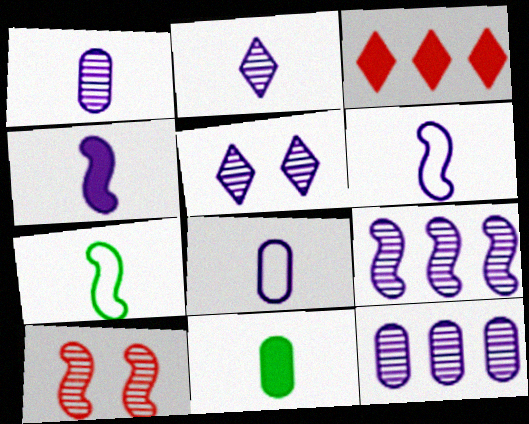[[1, 5, 9], 
[2, 4, 8]]